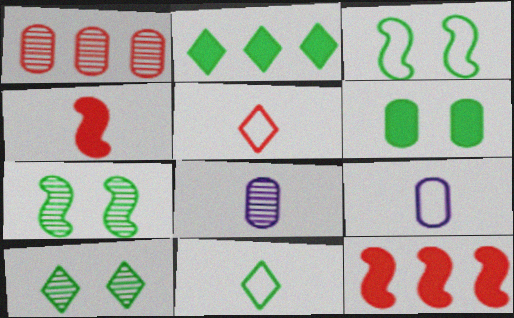[[1, 6, 9], 
[2, 10, 11], 
[3, 6, 10], 
[4, 8, 11], 
[9, 10, 12]]